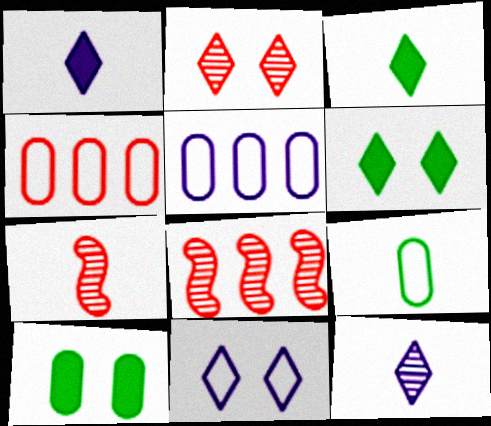[[1, 7, 9], 
[2, 6, 11], 
[5, 6, 7]]